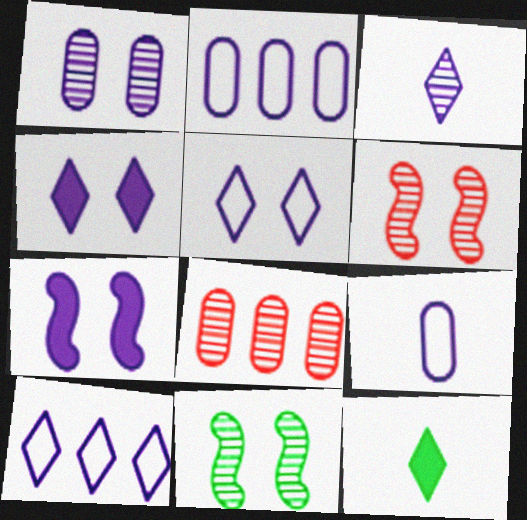[[1, 5, 7], 
[2, 3, 7], 
[2, 6, 12], 
[3, 4, 10], 
[3, 8, 11]]